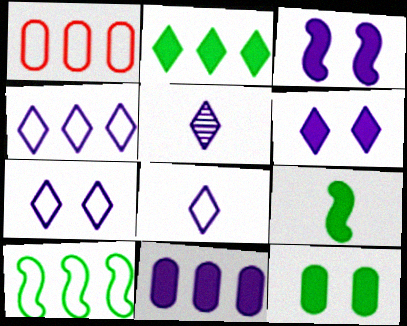[[1, 4, 10], 
[2, 9, 12], 
[4, 5, 6], 
[4, 7, 8]]